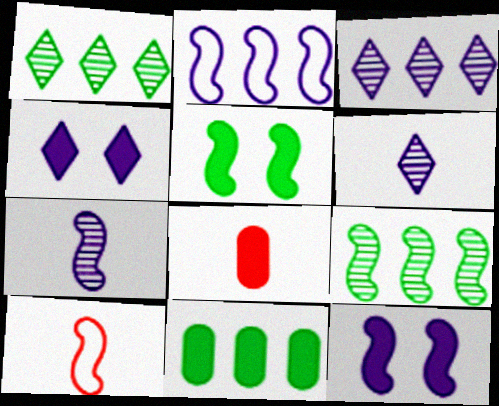[[2, 7, 12], 
[9, 10, 12]]